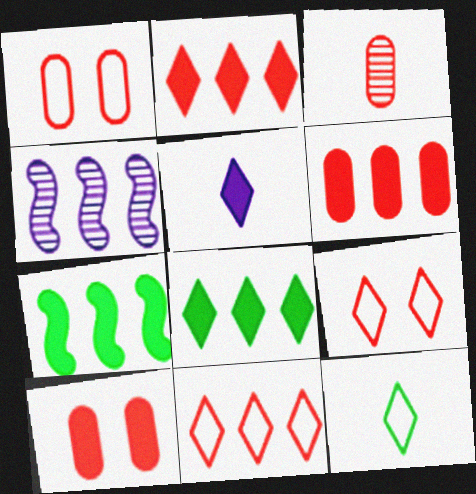[[1, 3, 6], 
[4, 10, 12], 
[5, 7, 10]]